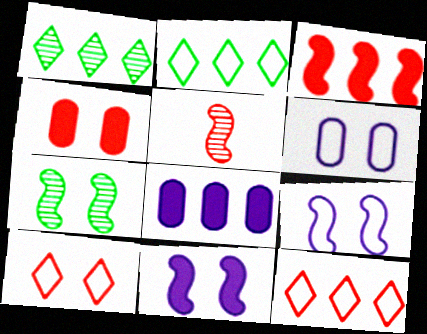[[4, 5, 12]]